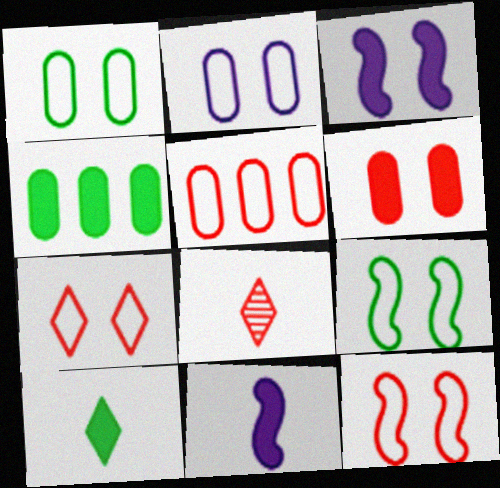[[2, 7, 9]]